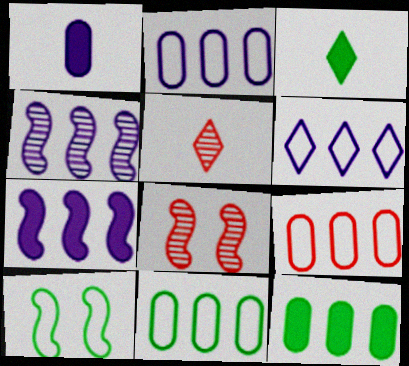[[2, 3, 8], 
[2, 9, 11]]